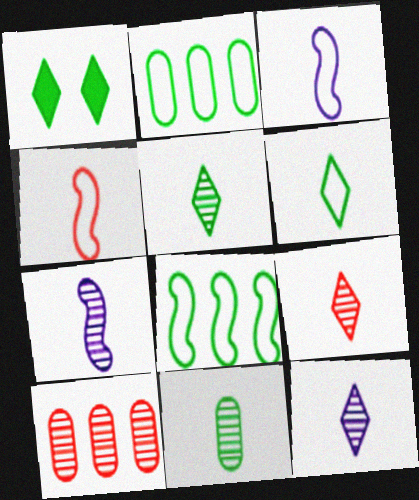[[1, 3, 10], 
[1, 8, 11], 
[5, 9, 12], 
[7, 9, 11]]